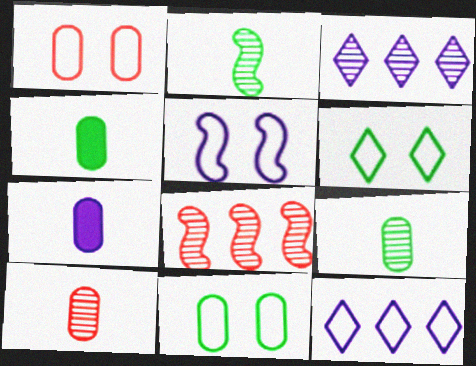[[1, 5, 6], 
[3, 5, 7], 
[6, 7, 8]]